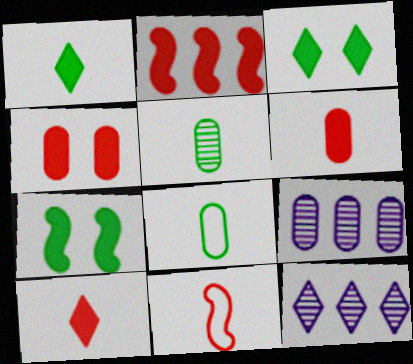[[2, 4, 10], 
[3, 9, 11], 
[4, 8, 9]]